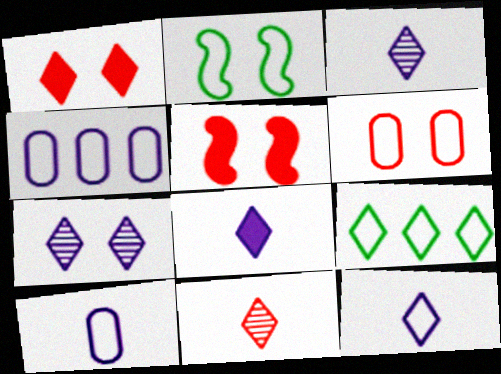[[1, 3, 9], 
[3, 8, 12]]